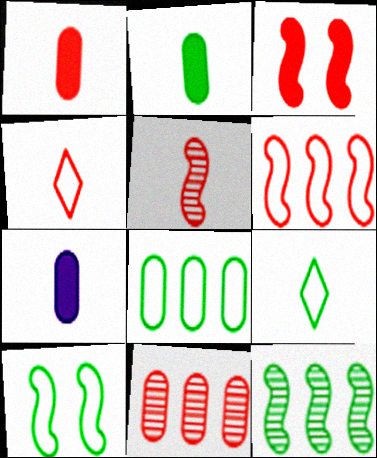[[1, 2, 7], 
[1, 4, 5], 
[3, 4, 11], 
[3, 5, 6], 
[5, 7, 9], 
[8, 9, 10]]